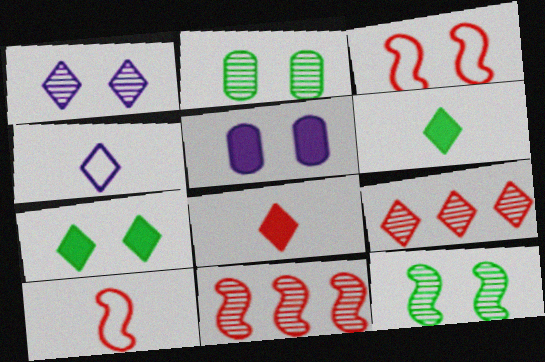[[4, 7, 9]]